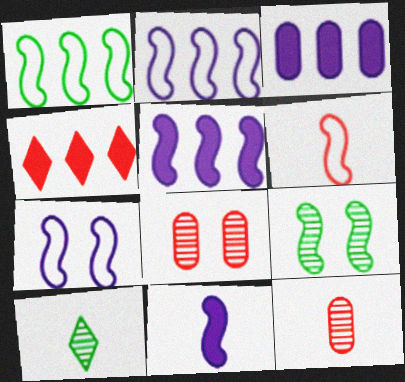[[1, 6, 7], 
[4, 6, 8], 
[5, 6, 9]]